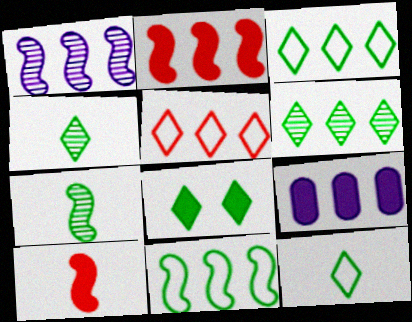[[1, 2, 11], 
[3, 4, 8], 
[6, 8, 12], 
[8, 9, 10]]